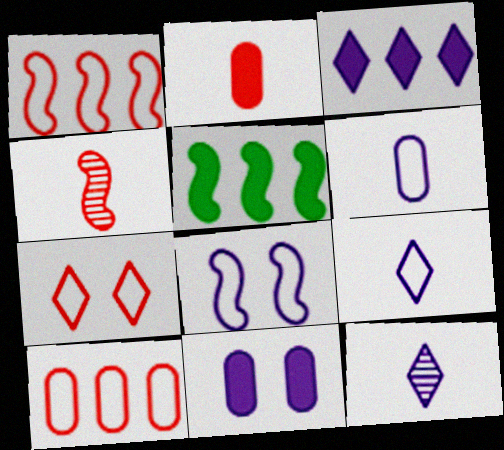[[4, 5, 8]]